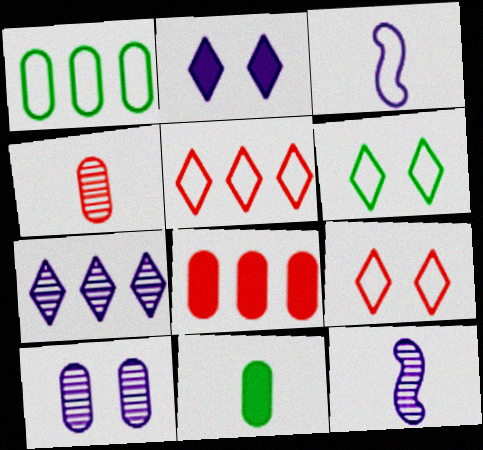[[1, 3, 9], 
[6, 8, 12], 
[7, 10, 12]]